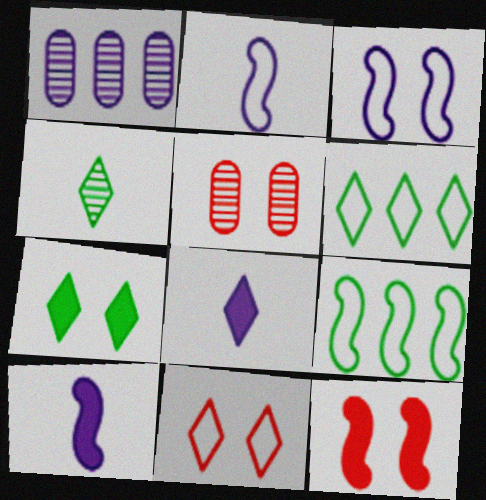[[1, 3, 8], 
[3, 5, 7], 
[4, 6, 7], 
[5, 6, 10], 
[5, 8, 9], 
[5, 11, 12]]